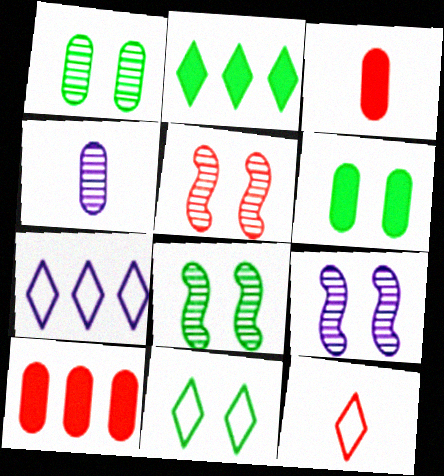[[3, 7, 8], 
[5, 8, 9], 
[5, 10, 12], 
[6, 8, 11], 
[7, 11, 12]]